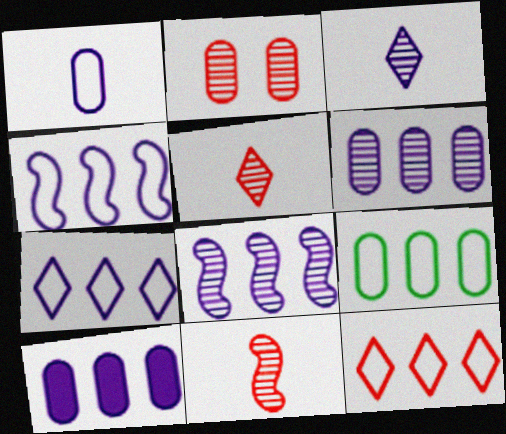[[4, 9, 12], 
[7, 8, 10]]